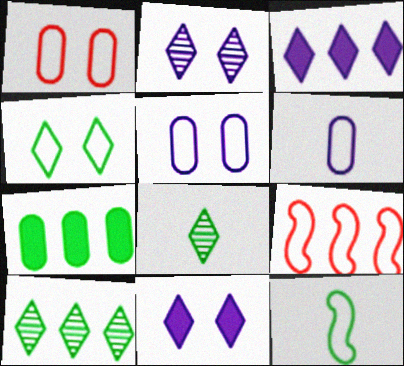[[4, 6, 9]]